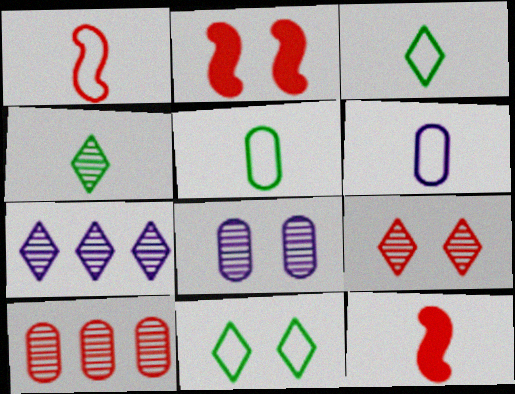[[1, 3, 6], 
[2, 5, 7], 
[2, 8, 11], 
[4, 6, 12], 
[4, 7, 9]]